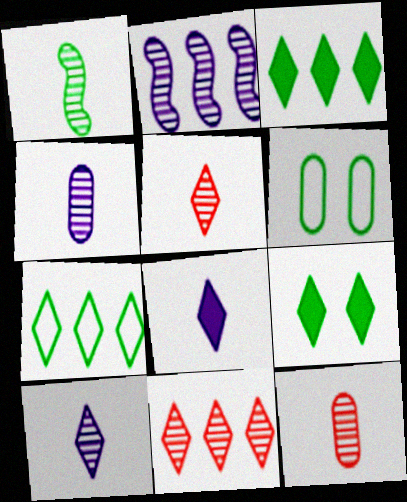[[1, 3, 6], 
[1, 4, 5], 
[1, 10, 12]]